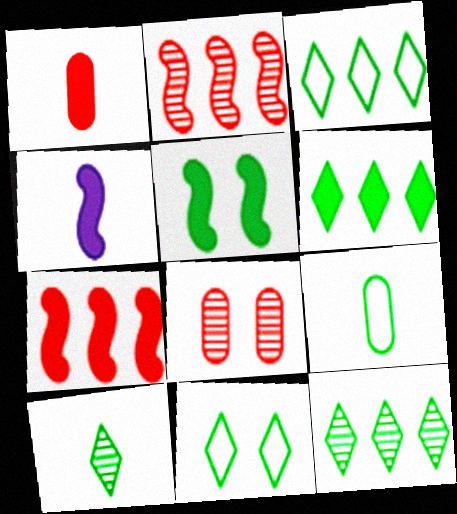[[3, 4, 8], 
[3, 6, 12], 
[4, 5, 7], 
[5, 9, 12], 
[6, 10, 11]]